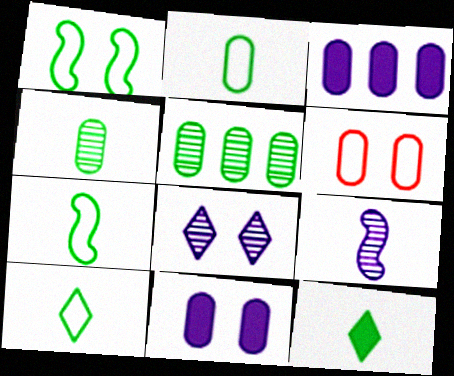[[1, 5, 12], 
[2, 7, 10], 
[3, 4, 6], 
[4, 7, 12]]